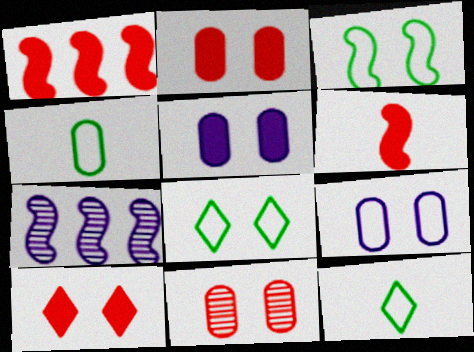[[2, 7, 12], 
[3, 6, 7], 
[4, 7, 10]]